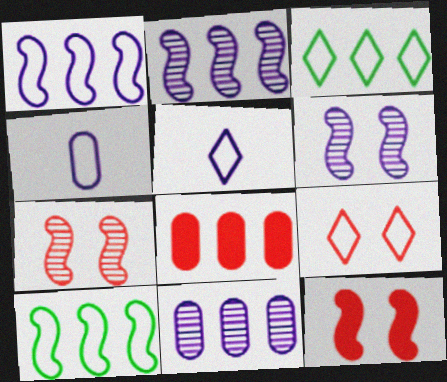[[2, 3, 8], 
[3, 5, 9], 
[4, 9, 10]]